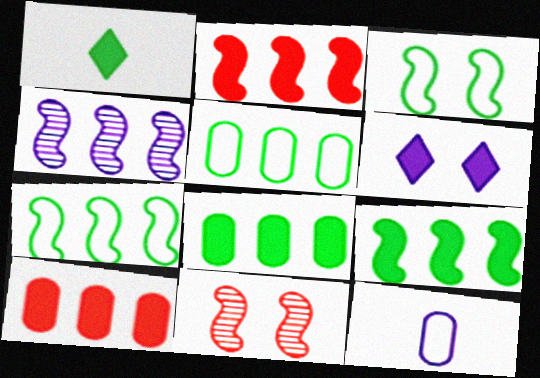[[2, 4, 7], 
[4, 6, 12]]